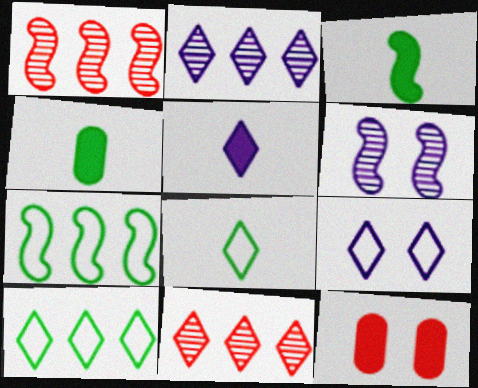[[1, 4, 9], 
[2, 5, 9]]